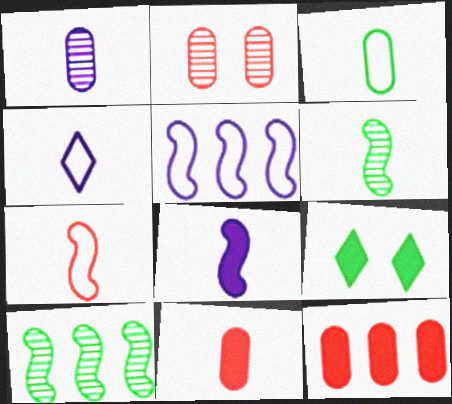[[1, 3, 11], 
[1, 4, 8], 
[3, 4, 7], 
[3, 9, 10], 
[4, 6, 11], 
[6, 7, 8], 
[8, 9, 12]]